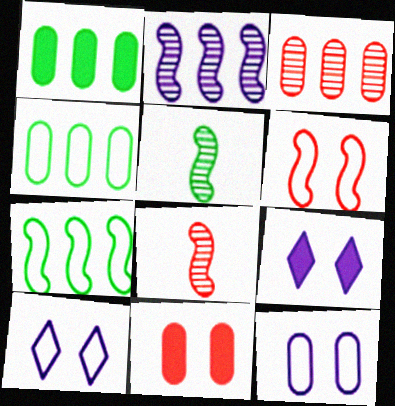[[1, 8, 10], 
[4, 8, 9]]